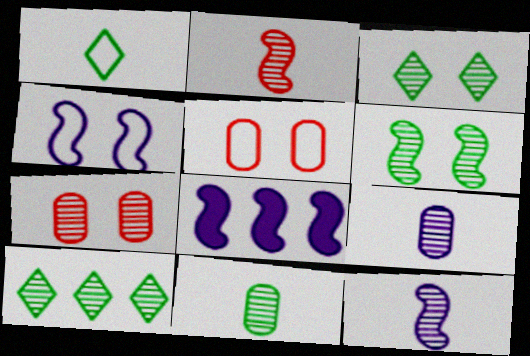[[1, 7, 8], 
[4, 8, 12], 
[6, 10, 11], 
[7, 10, 12]]